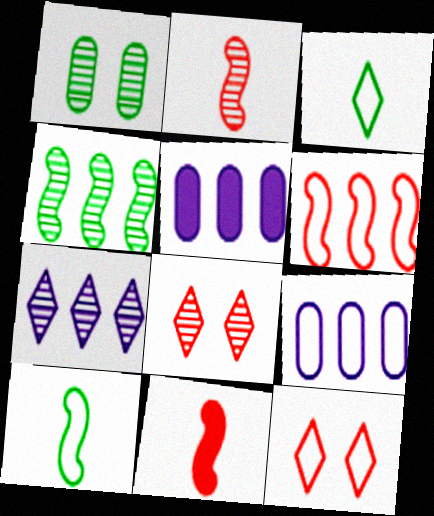[[1, 2, 7], 
[5, 8, 10], 
[9, 10, 12]]